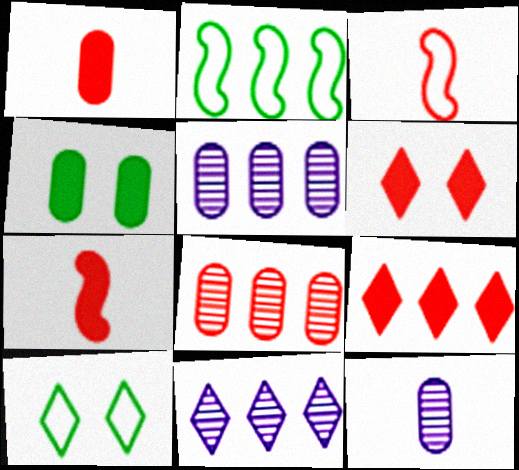[[2, 5, 9], 
[2, 6, 12], 
[3, 4, 11], 
[3, 6, 8], 
[5, 7, 10]]